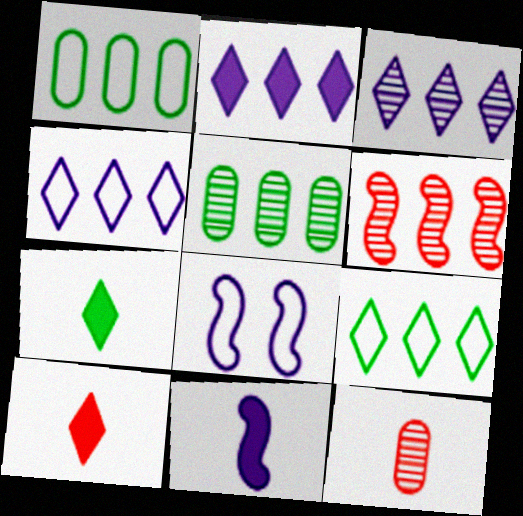[[1, 2, 6], 
[2, 3, 4], 
[3, 5, 6], 
[5, 8, 10]]